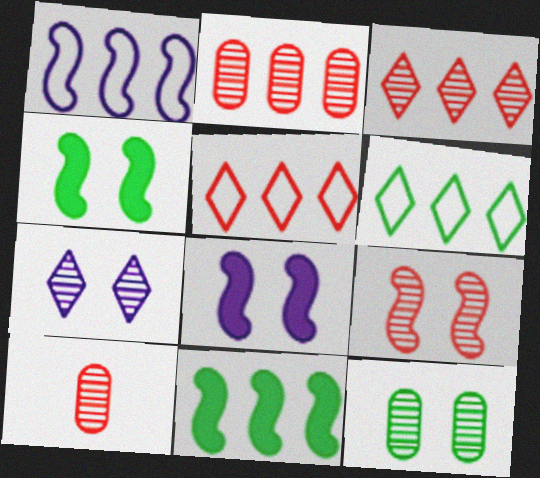[[3, 9, 10], 
[6, 8, 10], 
[7, 9, 12]]